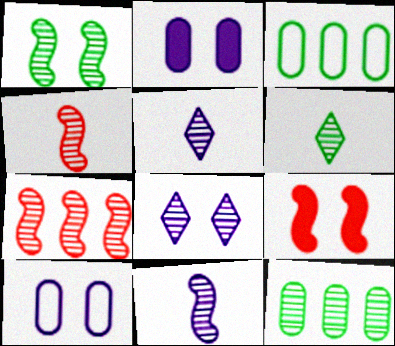[[1, 6, 12], 
[1, 7, 11], 
[3, 5, 9], 
[4, 8, 12]]